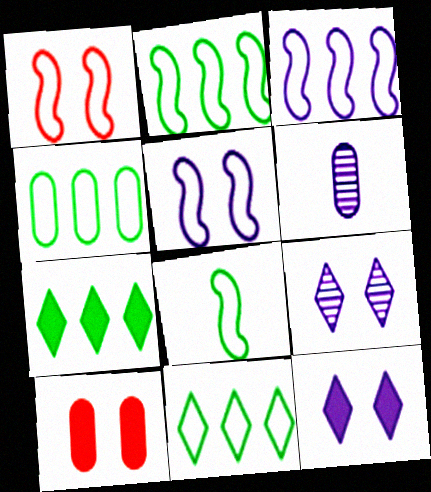[[1, 3, 8], 
[1, 6, 7], 
[2, 4, 11], 
[3, 6, 12], 
[4, 6, 10]]